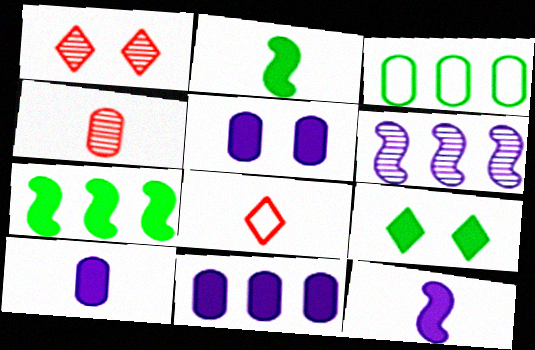[[1, 3, 12], 
[3, 4, 5], 
[5, 10, 11]]